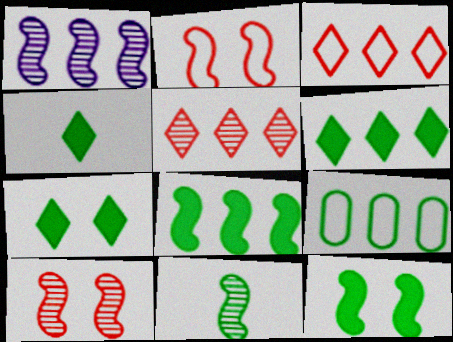[[1, 10, 11], 
[4, 6, 7], 
[7, 9, 11]]